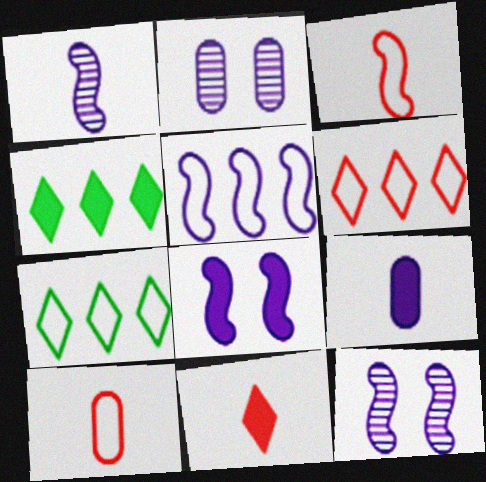[[1, 5, 8], 
[2, 3, 4], 
[4, 10, 12]]